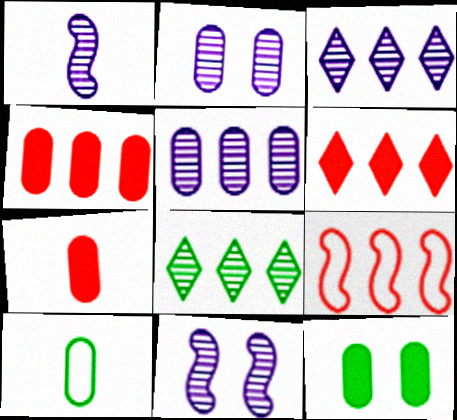[[1, 2, 3], 
[2, 4, 10], 
[6, 10, 11]]